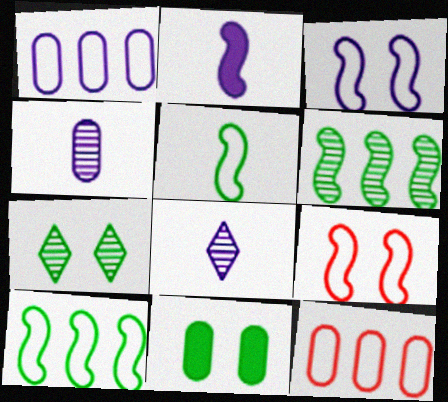[[2, 6, 9], 
[2, 7, 12], 
[4, 11, 12]]